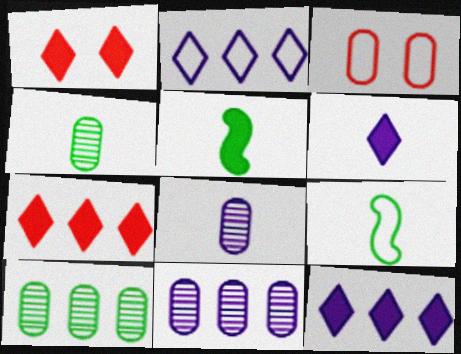[[1, 9, 11], 
[2, 3, 9]]